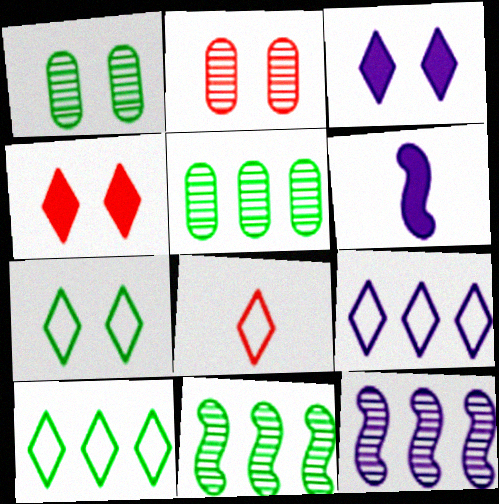[[2, 6, 10], 
[7, 8, 9]]